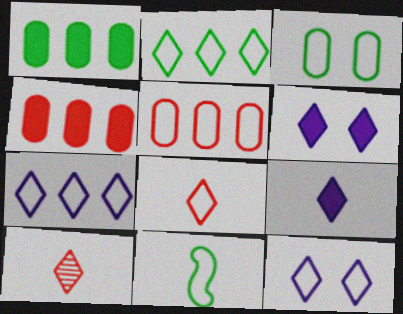[[2, 3, 11], 
[2, 6, 10], 
[2, 8, 12], 
[5, 11, 12]]